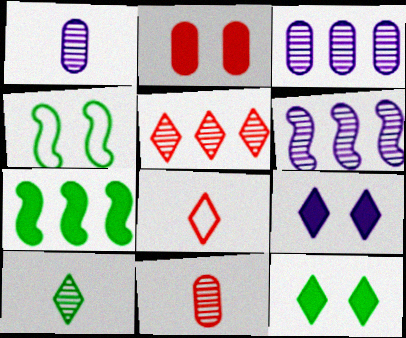[]